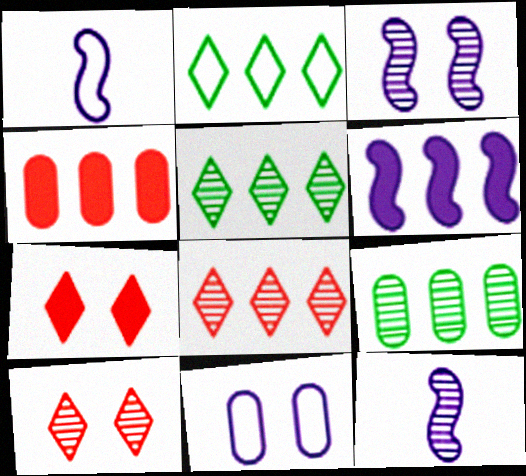[[1, 3, 6], 
[1, 7, 9], 
[9, 10, 12]]